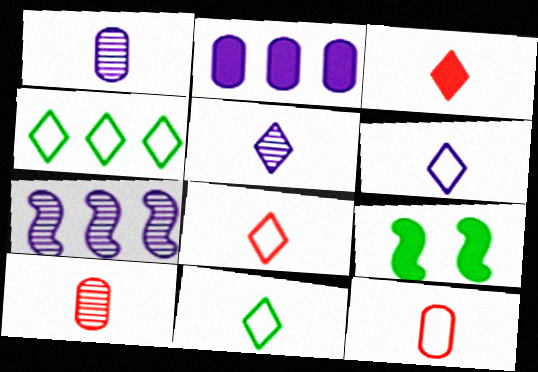[[2, 3, 9], 
[3, 5, 11], 
[6, 8, 11]]